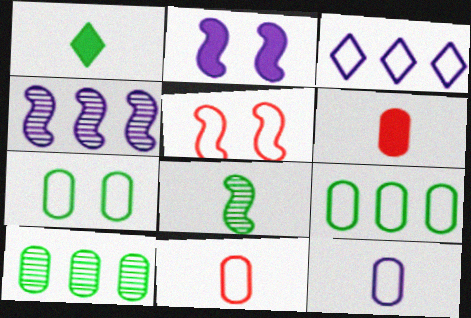[]